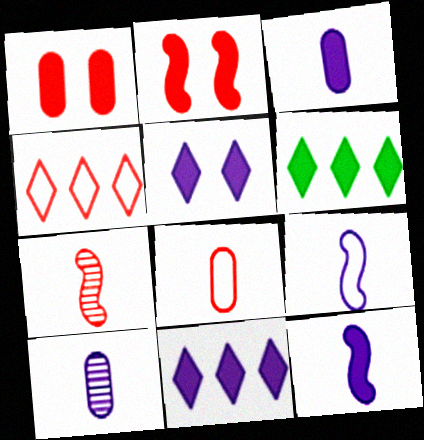[[1, 4, 7], 
[1, 6, 12], 
[2, 3, 6]]